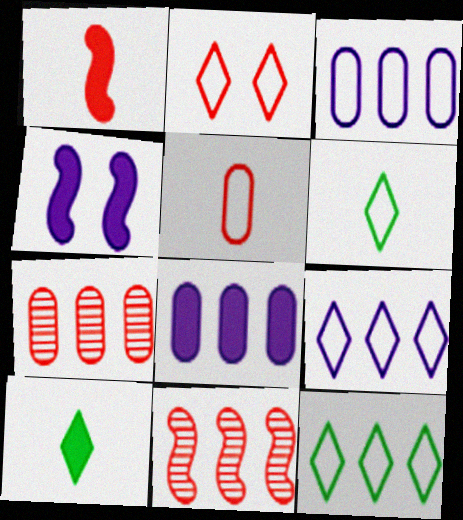[[1, 2, 7], 
[2, 6, 9], 
[4, 6, 7], 
[8, 11, 12]]